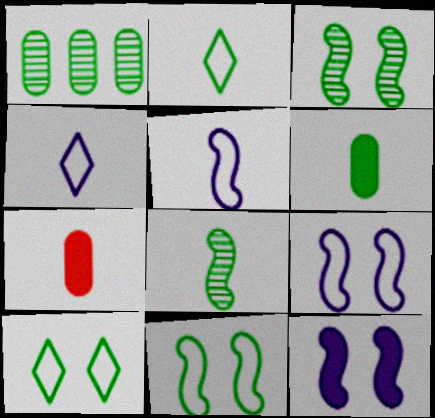[[2, 6, 8], 
[4, 7, 8]]